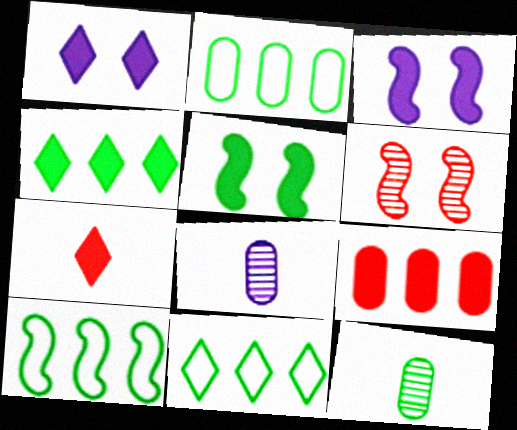[[1, 4, 7], 
[2, 10, 11], 
[5, 11, 12]]